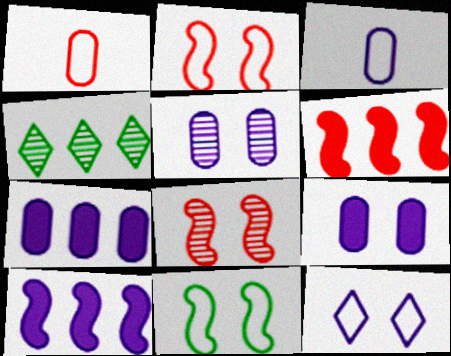[[3, 5, 7]]